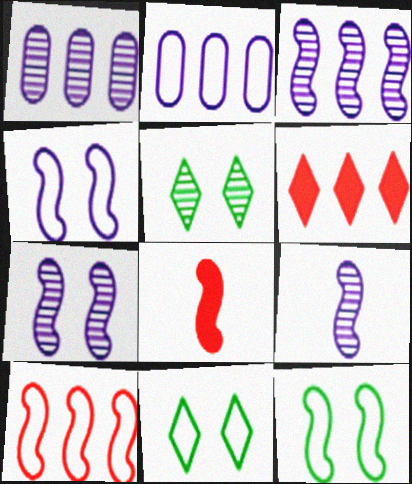[[1, 8, 11], 
[2, 5, 8], 
[3, 7, 9], 
[3, 8, 12]]